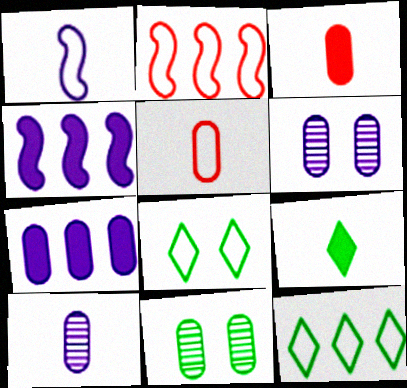[[2, 6, 9], 
[5, 7, 11]]